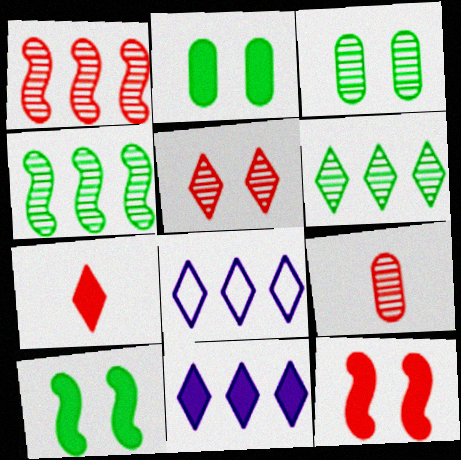[[1, 5, 9], 
[8, 9, 10]]